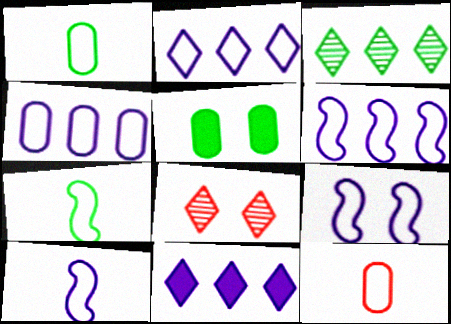[[2, 4, 6], 
[3, 5, 7], 
[5, 8, 9], 
[6, 9, 10]]